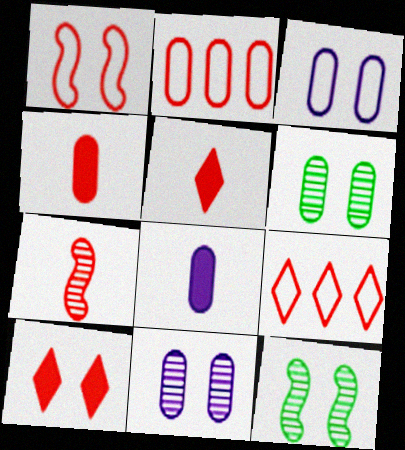[[2, 6, 8], 
[2, 7, 10], 
[3, 10, 12], 
[8, 9, 12]]